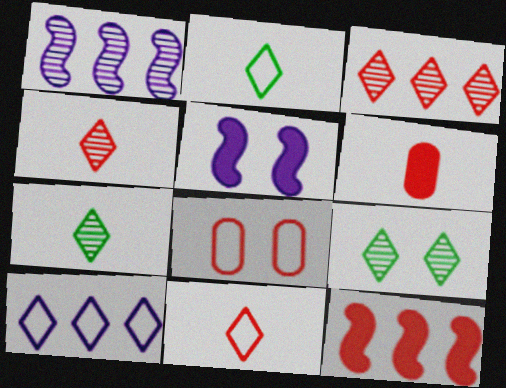[[4, 8, 12], 
[5, 8, 9]]